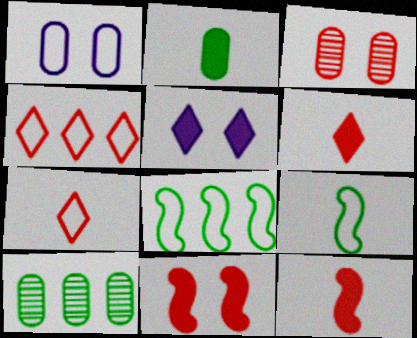[[1, 4, 9], 
[1, 7, 8], 
[3, 4, 12]]